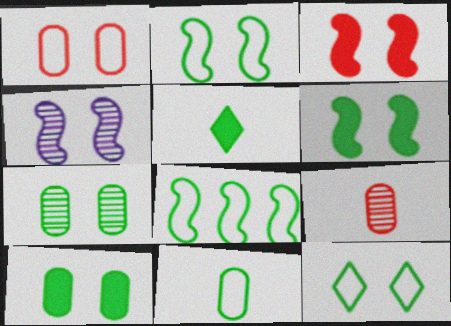[[2, 3, 4], 
[5, 7, 8], 
[6, 7, 12], 
[8, 11, 12]]